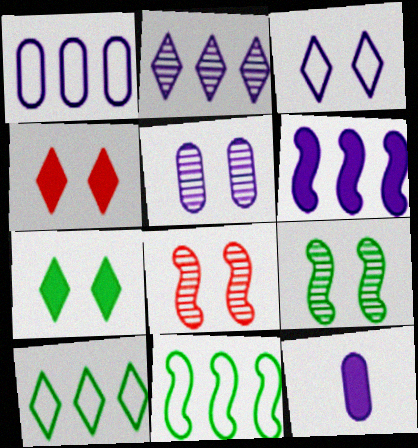[[1, 2, 6], 
[1, 5, 12], 
[8, 10, 12]]